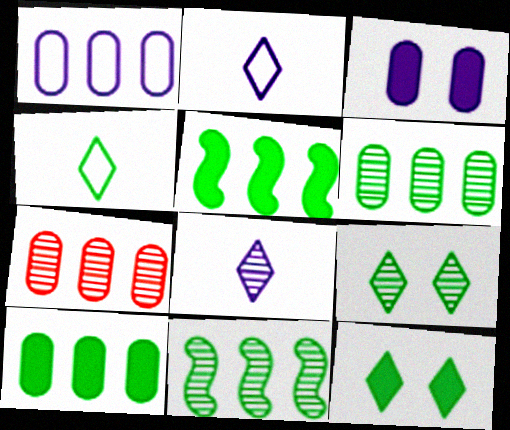[[1, 7, 10]]